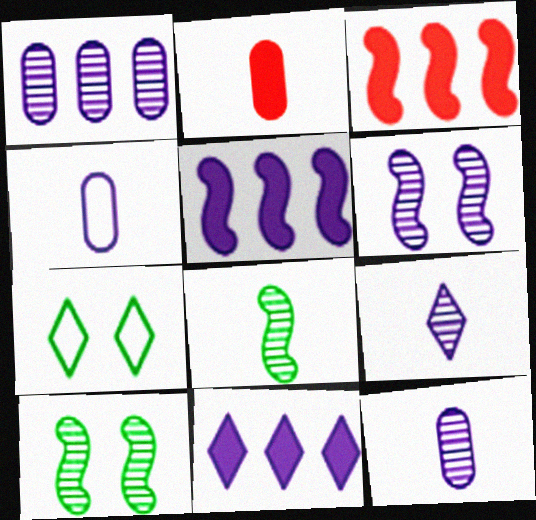[[1, 6, 9], 
[3, 7, 12], 
[4, 6, 11]]